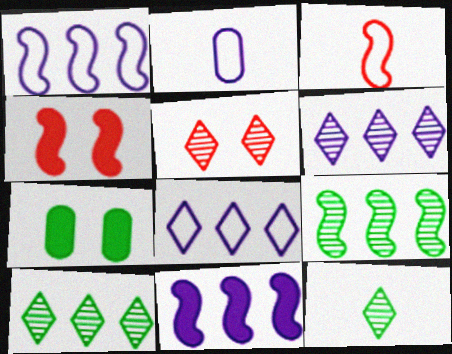[[2, 4, 10], 
[3, 6, 7], 
[5, 6, 12]]